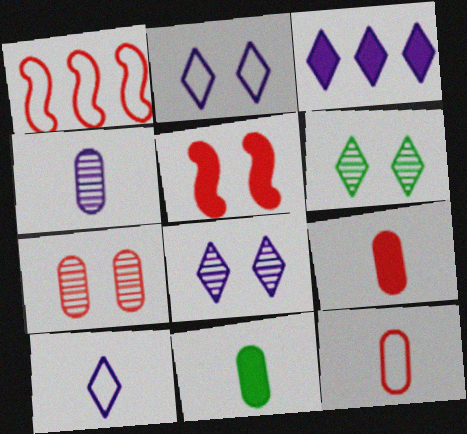[[1, 8, 11], 
[3, 5, 11], 
[3, 8, 10], 
[4, 11, 12]]